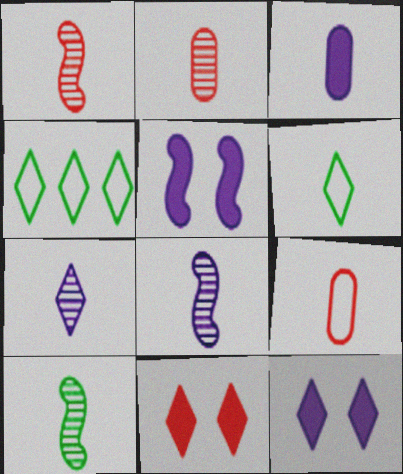[[1, 3, 6], 
[1, 8, 10], 
[2, 4, 5], 
[2, 7, 10], 
[4, 7, 11]]